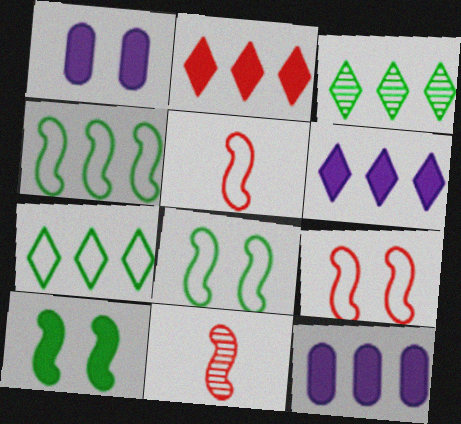[[1, 3, 5], 
[1, 7, 11]]